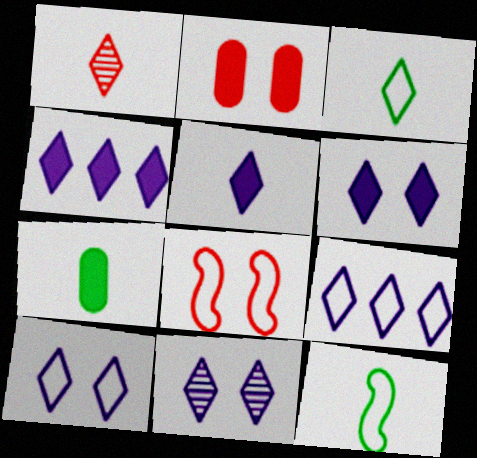[[1, 3, 5], 
[4, 5, 6], 
[5, 9, 11], 
[6, 10, 11]]